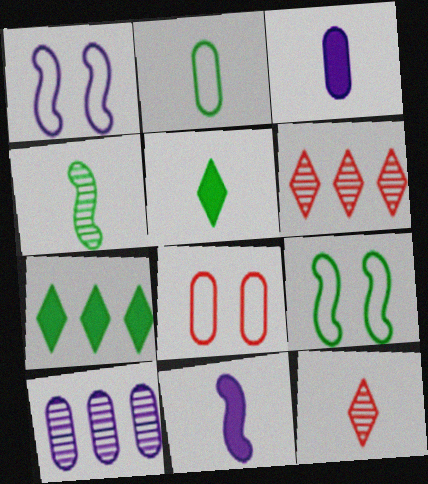[[2, 4, 5], 
[2, 11, 12], 
[3, 6, 9]]